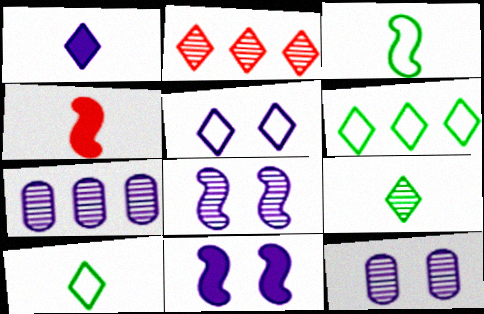[[4, 6, 12], 
[5, 11, 12]]